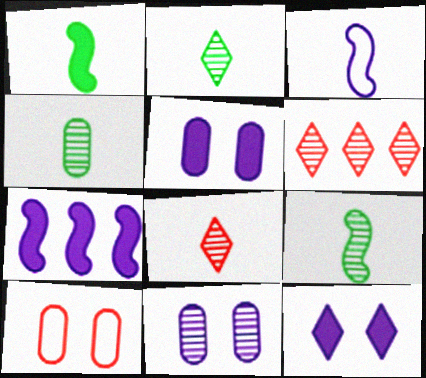[[2, 4, 9], 
[2, 7, 10], 
[6, 9, 11]]